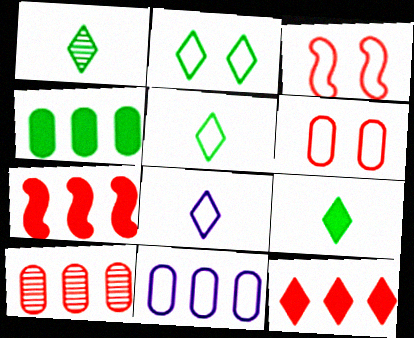[[1, 5, 9], 
[3, 5, 11], 
[4, 10, 11]]